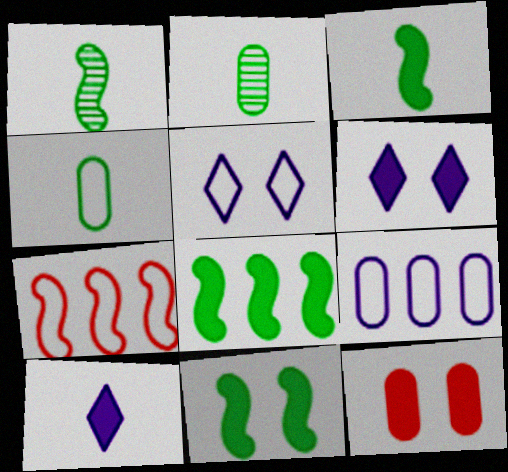[[2, 6, 7], 
[2, 9, 12], 
[3, 8, 11], 
[4, 5, 7], 
[6, 11, 12], 
[8, 10, 12]]